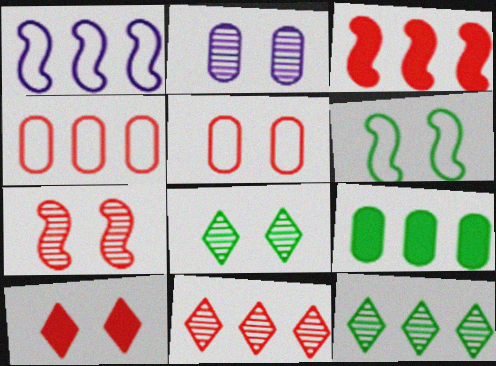[[1, 9, 11], 
[2, 6, 10], 
[2, 7, 8], 
[3, 4, 11], 
[5, 7, 10]]